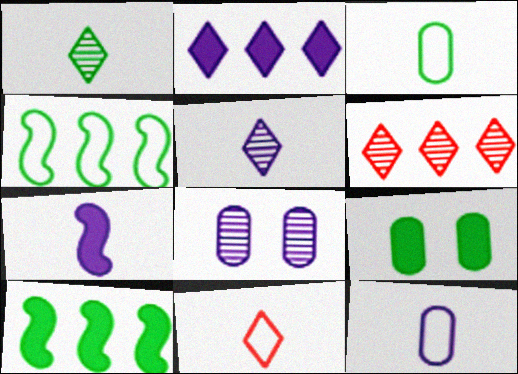[[1, 4, 9], 
[5, 7, 12], 
[8, 10, 11]]